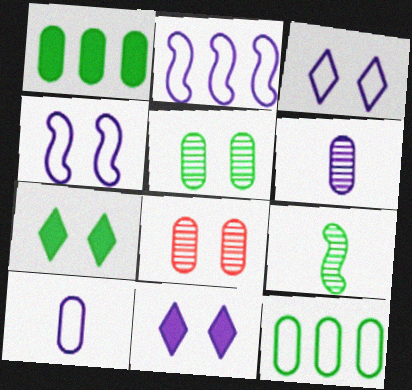[[1, 8, 10], 
[2, 3, 10], 
[2, 6, 11], 
[4, 7, 8], 
[7, 9, 12]]